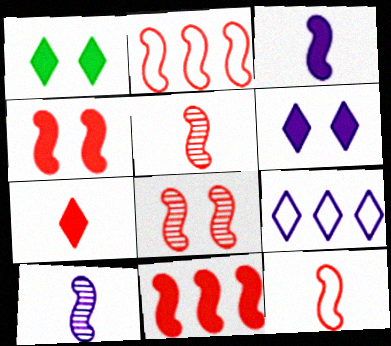[[2, 4, 5], 
[8, 11, 12]]